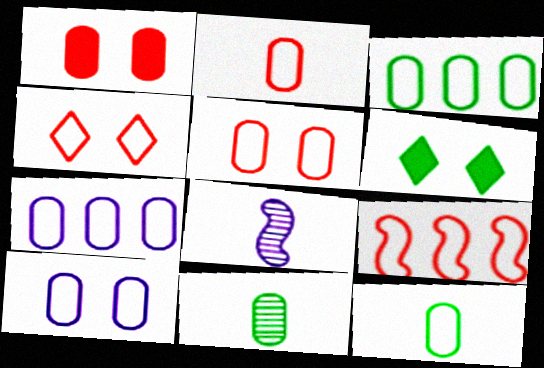[[1, 7, 11], 
[2, 3, 10], 
[2, 4, 9], 
[5, 7, 12]]